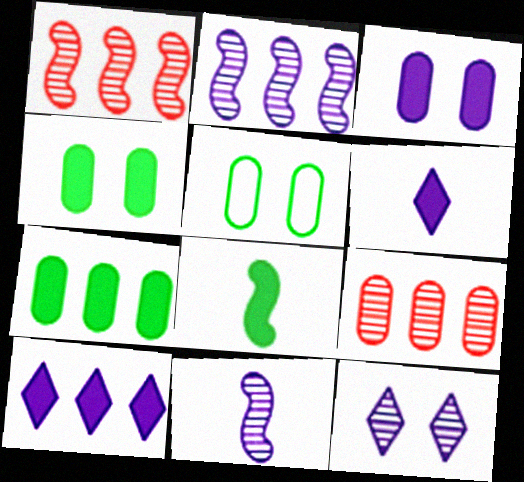[[1, 5, 6]]